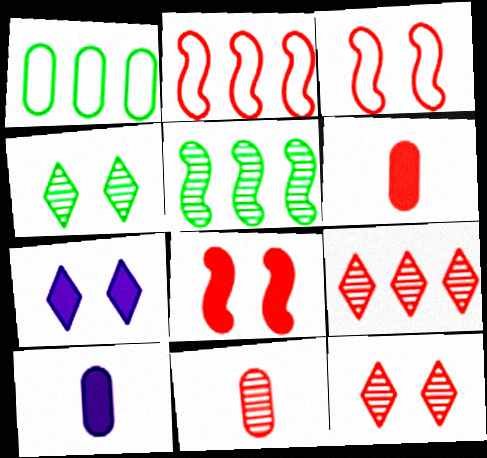[[2, 4, 10], 
[2, 6, 12], 
[3, 6, 9]]